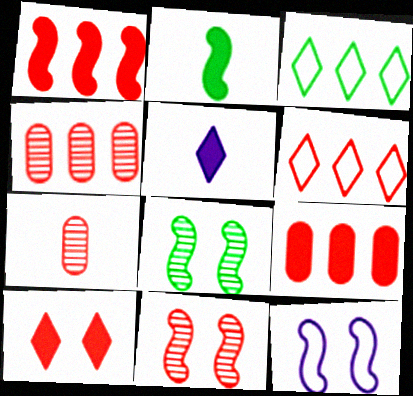[[1, 4, 6]]